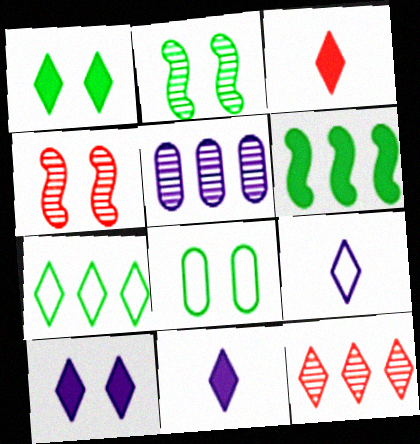[[1, 2, 8], 
[1, 9, 12], 
[4, 8, 10]]